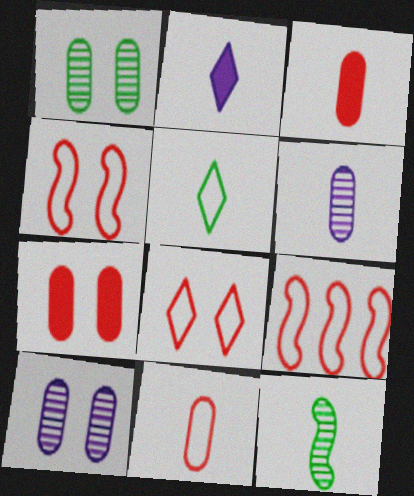[[1, 2, 9], 
[2, 11, 12], 
[8, 9, 11]]